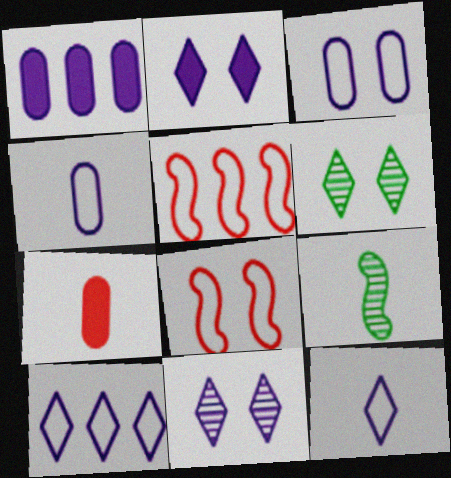[[7, 9, 12]]